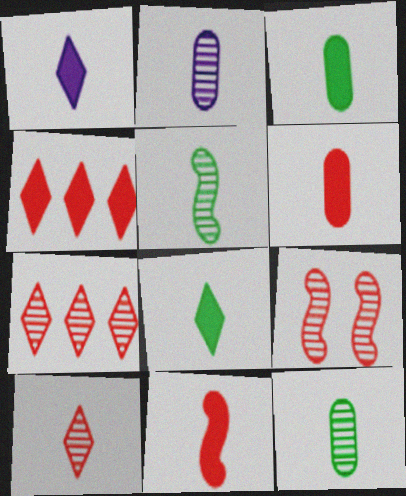[[1, 3, 11], 
[2, 5, 10]]